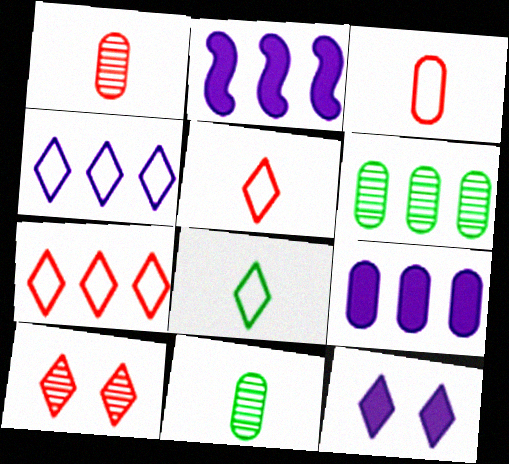[[2, 6, 7]]